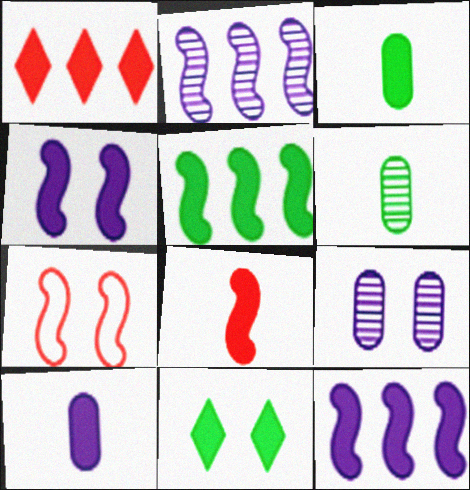[[1, 3, 4], 
[3, 5, 11], 
[4, 5, 8], 
[7, 9, 11]]